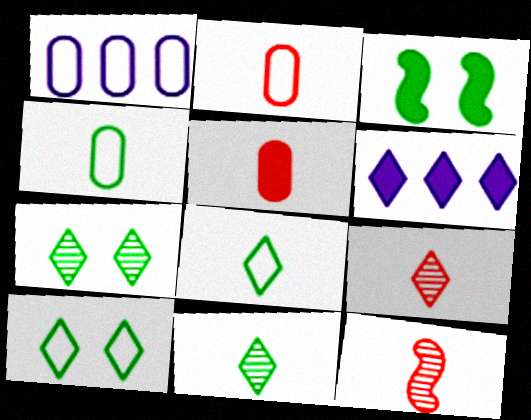[[1, 3, 9], 
[3, 5, 6], 
[6, 9, 10]]